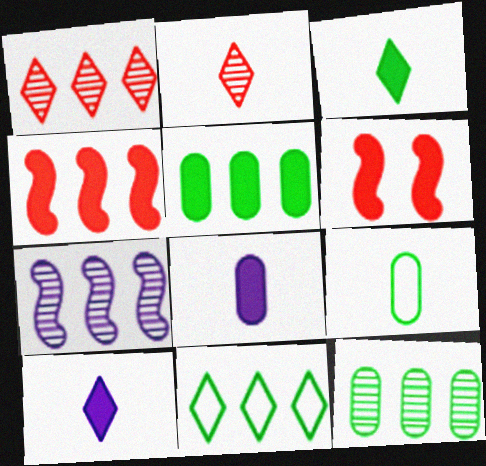[[1, 7, 12], 
[5, 6, 10]]